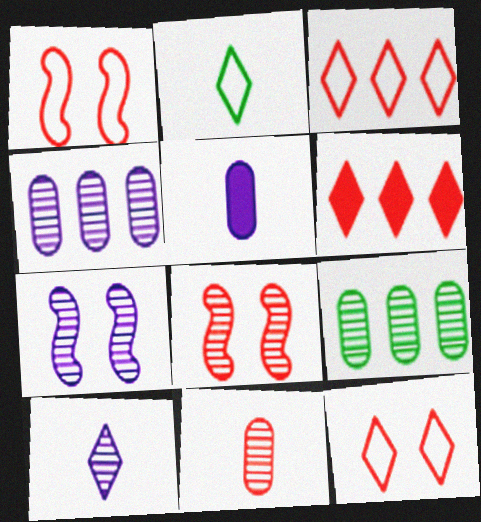[[1, 6, 11], 
[4, 7, 10], 
[8, 9, 10]]